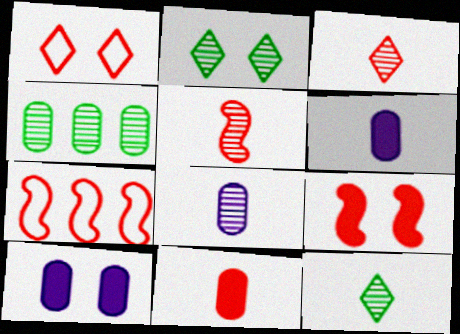[[2, 6, 7], 
[5, 7, 9], 
[5, 8, 12], 
[7, 10, 12]]